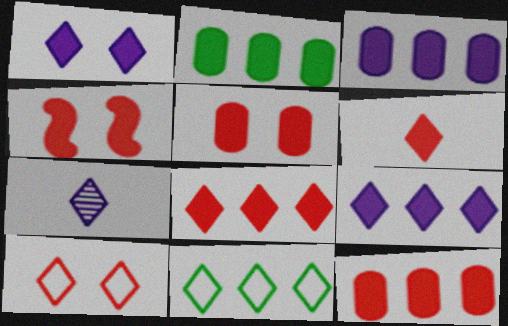[[2, 3, 12], 
[4, 6, 12]]